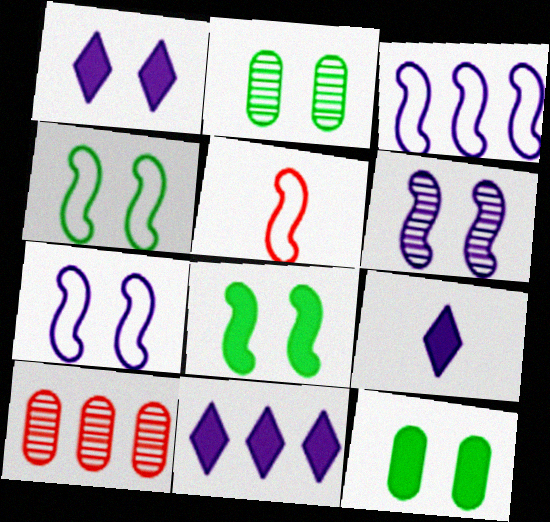[[1, 9, 11], 
[2, 5, 11], 
[3, 4, 5], 
[4, 9, 10]]